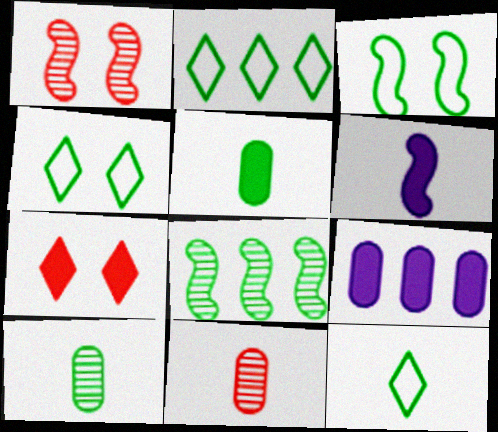[[1, 9, 12], 
[2, 4, 12], 
[4, 5, 8], 
[6, 11, 12]]